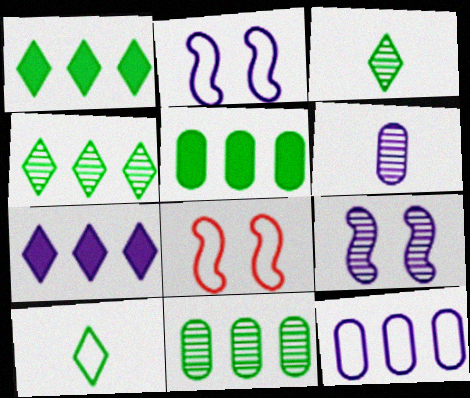[[1, 6, 8], 
[2, 6, 7], 
[8, 10, 12]]